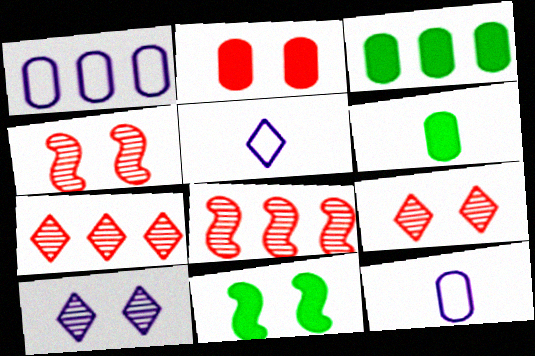[[3, 4, 5], 
[7, 11, 12]]